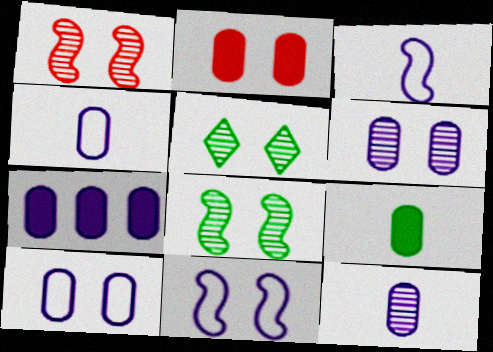[[1, 5, 6], 
[2, 5, 11], 
[2, 7, 9], 
[4, 6, 7], 
[7, 10, 12]]